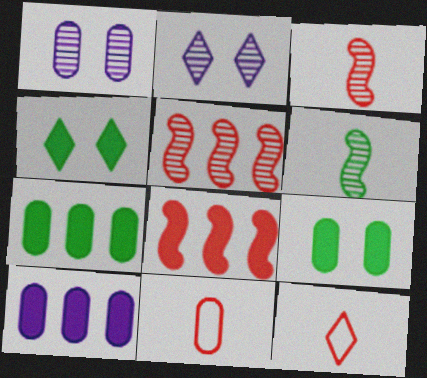[[1, 7, 11]]